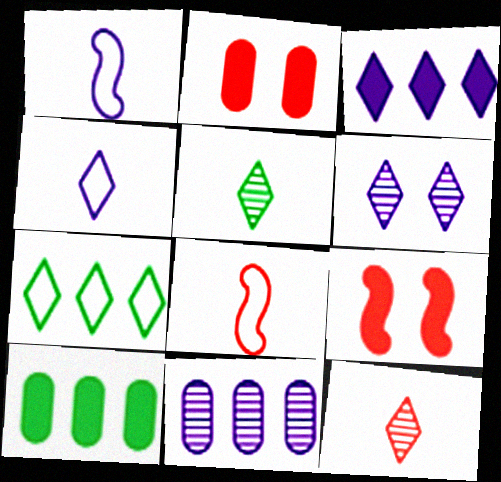[[3, 4, 6], 
[6, 8, 10]]